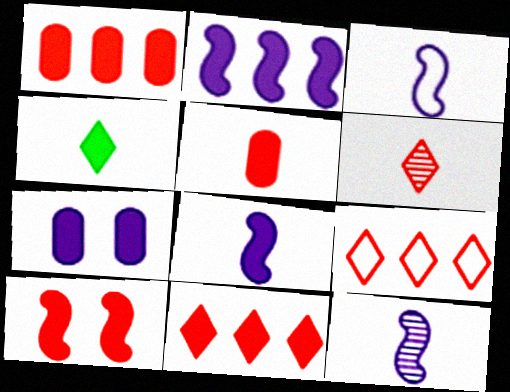[[3, 8, 12], 
[4, 5, 8], 
[5, 10, 11]]